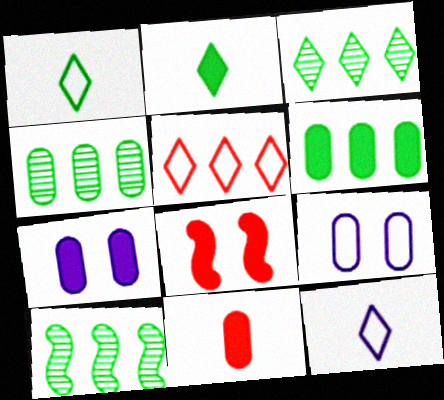[[3, 4, 10], 
[4, 8, 12], 
[4, 9, 11], 
[6, 7, 11]]